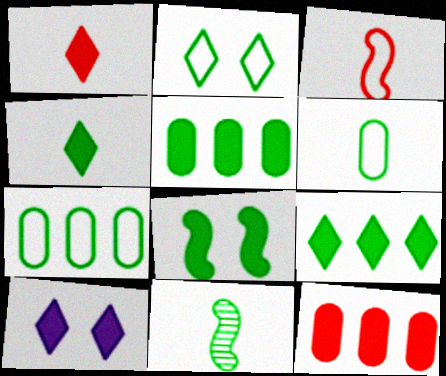[[1, 9, 10], 
[2, 5, 11], 
[4, 5, 8], 
[4, 6, 11]]